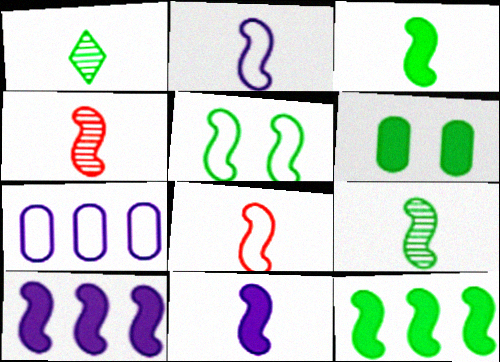[[2, 3, 4], 
[4, 5, 10], 
[5, 9, 12], 
[8, 9, 11]]